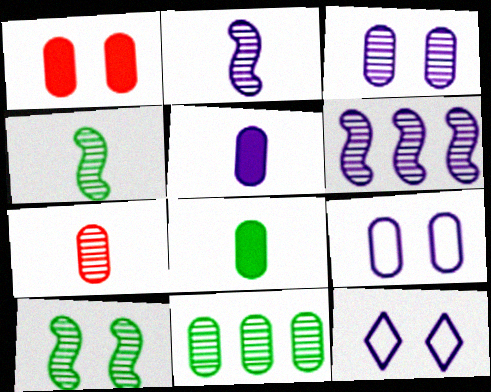[[1, 10, 12], 
[3, 7, 11], 
[5, 6, 12]]